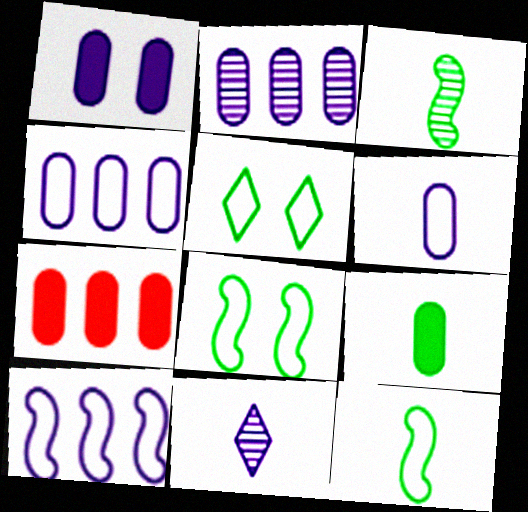[[1, 2, 6], 
[1, 7, 9], 
[1, 10, 11], 
[7, 8, 11]]